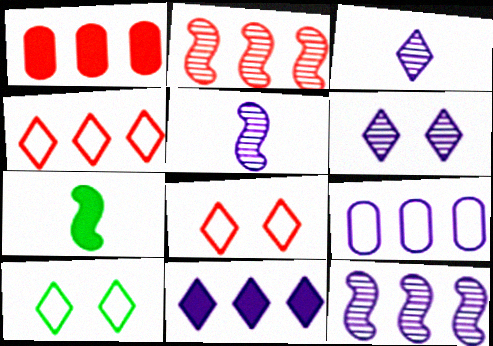[[1, 2, 4], 
[1, 5, 10], 
[9, 11, 12]]